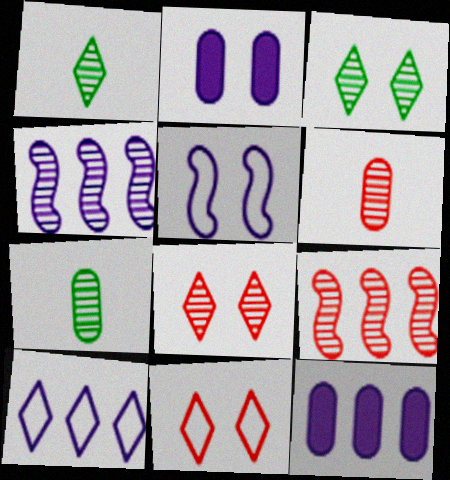[[3, 4, 6], 
[4, 7, 8], 
[4, 10, 12], 
[6, 8, 9]]